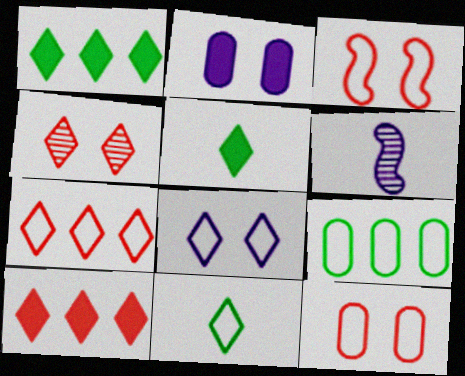[[1, 6, 12], 
[7, 8, 11]]